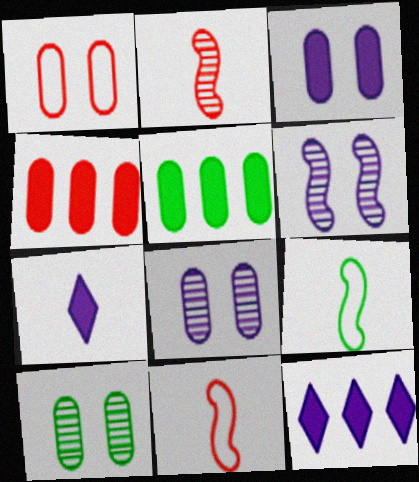[[1, 3, 10], 
[10, 11, 12]]